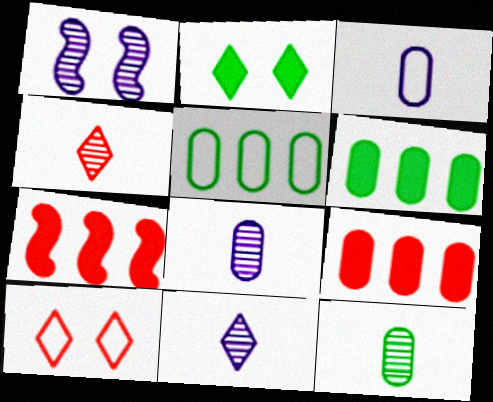[]